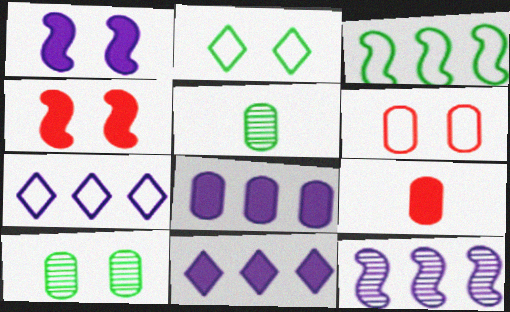[[2, 9, 12], 
[4, 5, 7], 
[5, 6, 8], 
[7, 8, 12]]